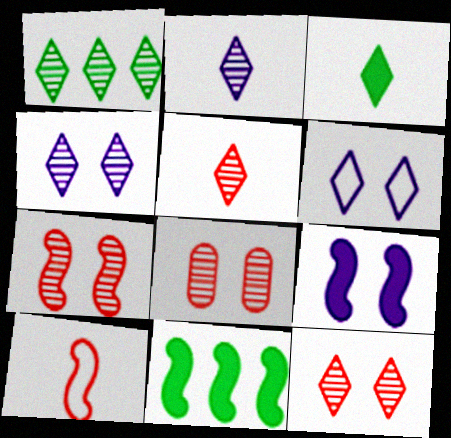[[1, 2, 12], 
[1, 4, 5], 
[7, 8, 12]]